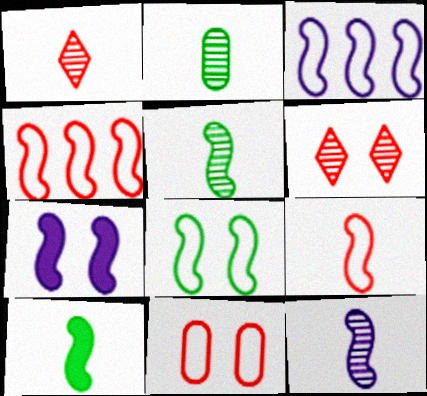[[1, 2, 12], 
[3, 7, 12], 
[3, 8, 9], 
[4, 5, 7], 
[9, 10, 12]]